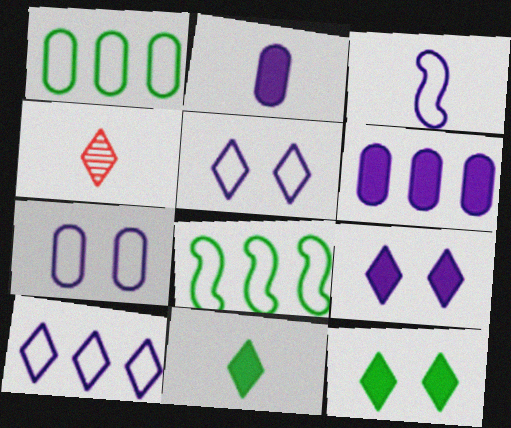[[3, 7, 10], 
[4, 10, 12]]